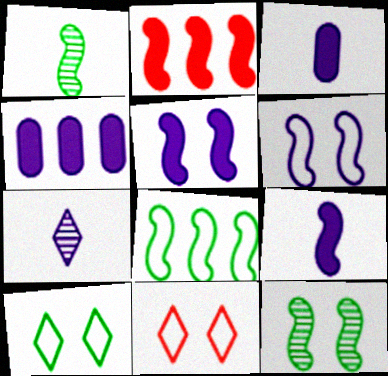[[1, 2, 6], 
[1, 4, 11], 
[4, 6, 7]]